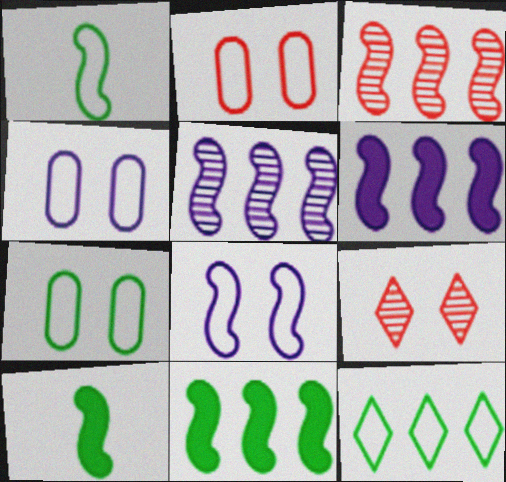[[1, 7, 12], 
[2, 4, 7], 
[3, 8, 10]]